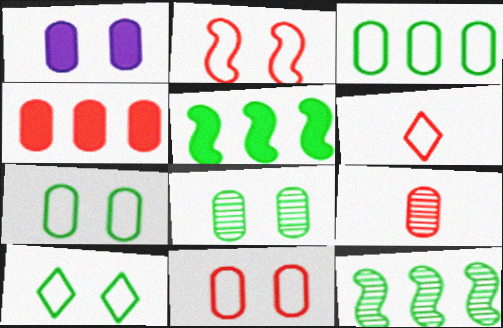[[1, 3, 9], 
[1, 6, 12], 
[1, 8, 11], 
[4, 9, 11]]